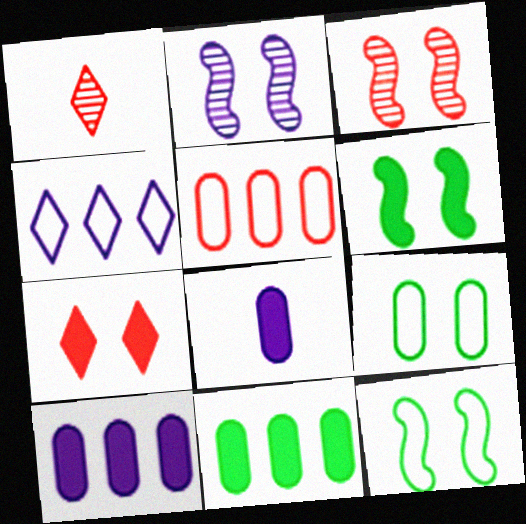[[1, 10, 12], 
[2, 4, 8], 
[2, 7, 9]]